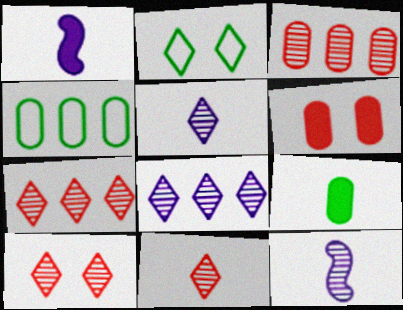[[1, 2, 3], 
[1, 4, 10], 
[7, 10, 11]]